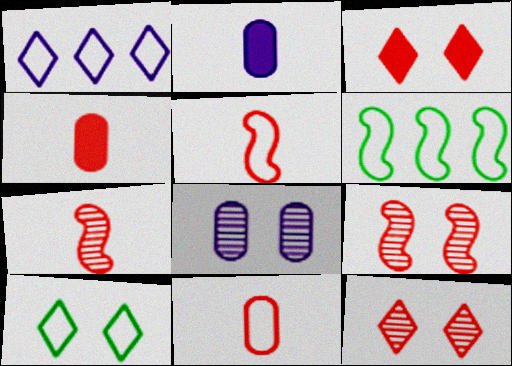[[2, 6, 12]]